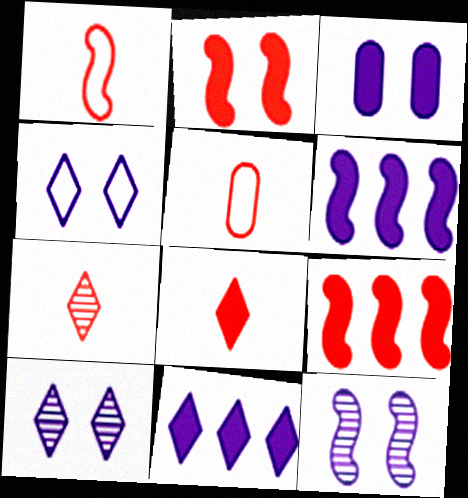[[3, 4, 12]]